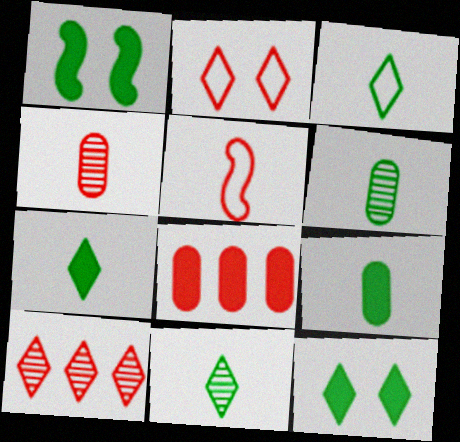[[3, 7, 11]]